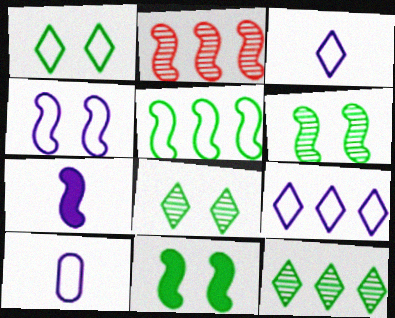[[4, 9, 10]]